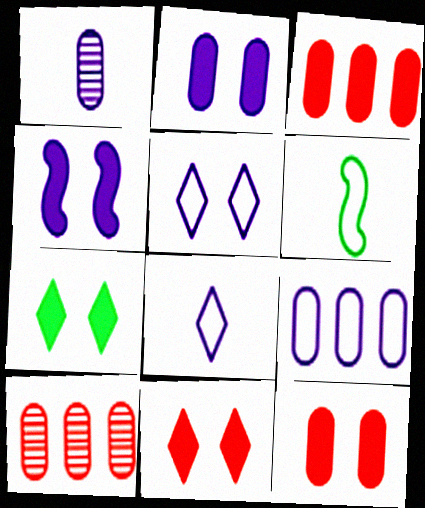[[1, 2, 9], 
[4, 7, 12]]